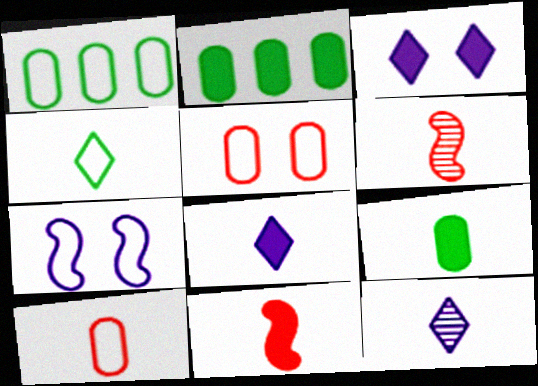[[1, 3, 6], 
[2, 3, 11], 
[8, 9, 11]]